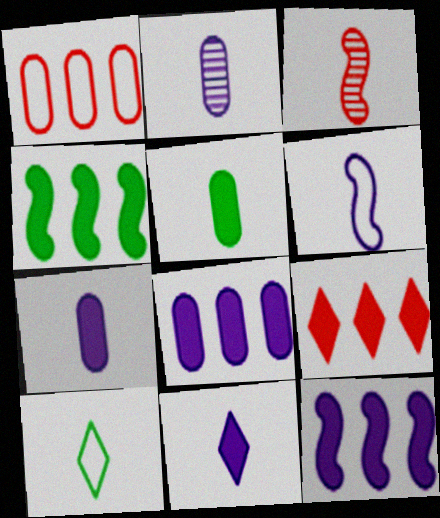[[2, 6, 11], 
[3, 7, 10], 
[4, 8, 9]]